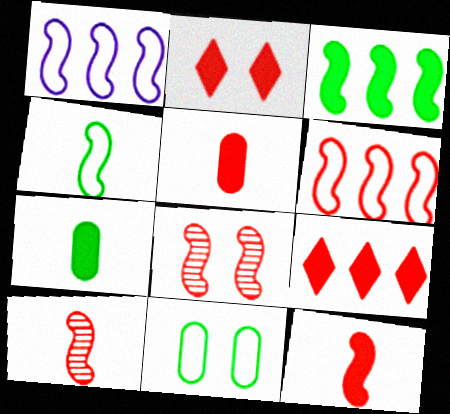[[6, 8, 12]]